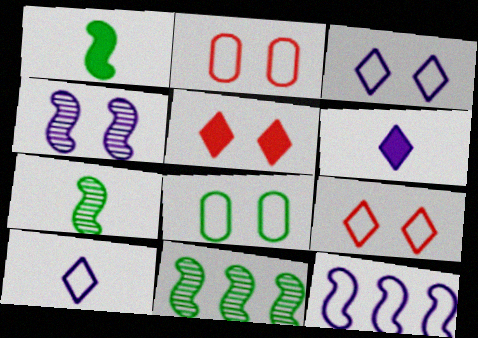[[2, 6, 11], 
[4, 5, 8]]